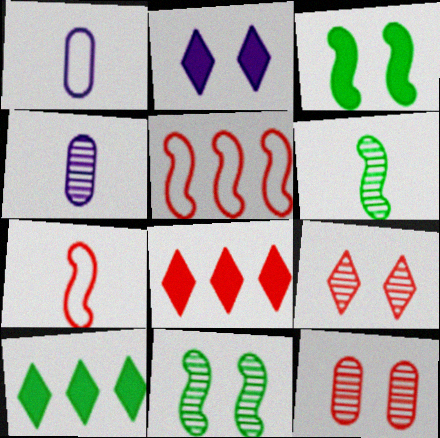[[1, 8, 11], 
[7, 8, 12]]